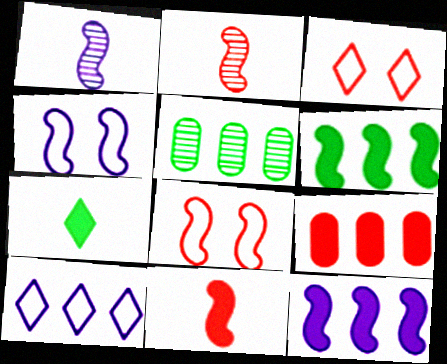[[1, 4, 12], 
[1, 6, 8], 
[2, 3, 9], 
[2, 4, 6]]